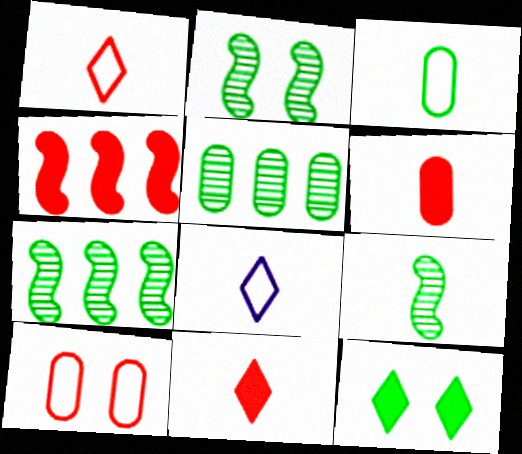[[2, 7, 9], 
[3, 7, 12], 
[6, 8, 9]]